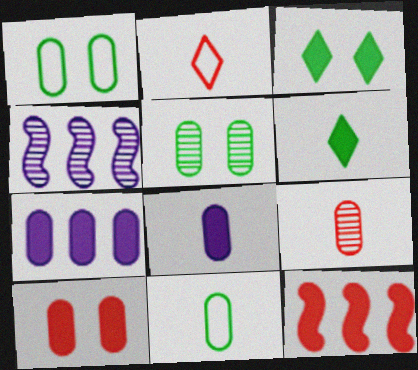[[1, 7, 9], 
[3, 8, 12], 
[8, 9, 11]]